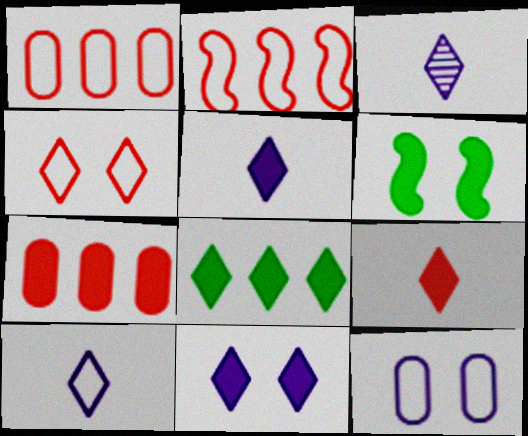[[1, 3, 6], 
[3, 4, 8], 
[3, 5, 10], 
[5, 6, 7], 
[8, 9, 11]]